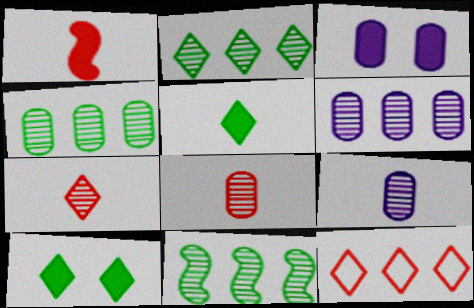[[2, 4, 11]]